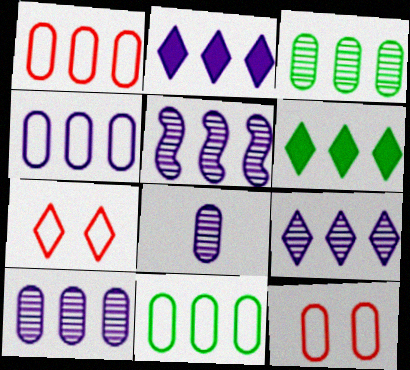[[1, 4, 11], 
[1, 5, 6], 
[2, 4, 5], 
[5, 9, 10]]